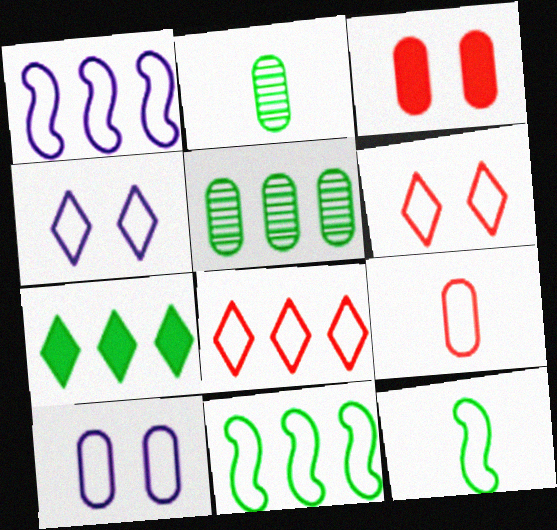[[4, 9, 11], 
[5, 7, 11], 
[8, 10, 12]]